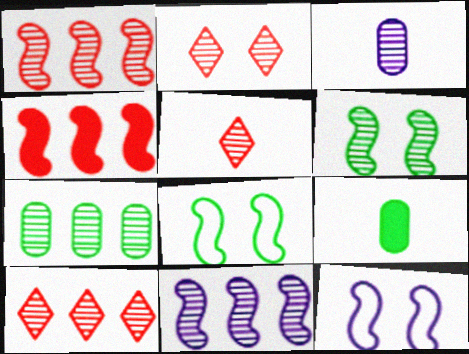[[2, 5, 10], 
[3, 6, 10], 
[7, 10, 11], 
[9, 10, 12]]